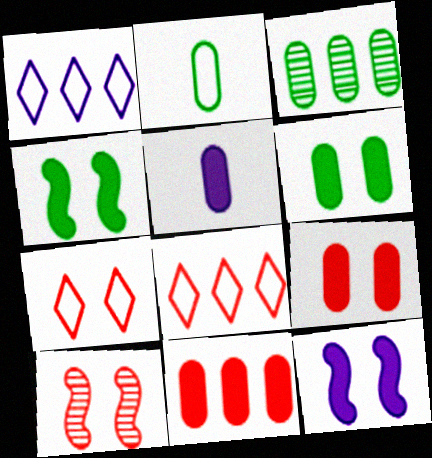[[2, 3, 6], 
[5, 6, 11], 
[7, 9, 10]]